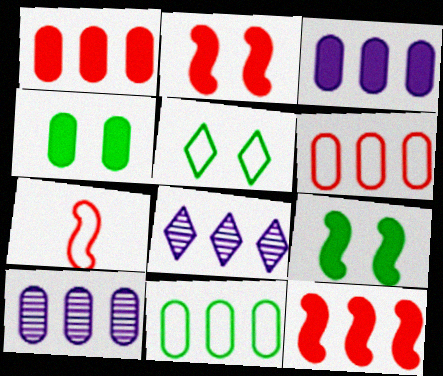[[1, 10, 11], 
[4, 7, 8], 
[8, 11, 12]]